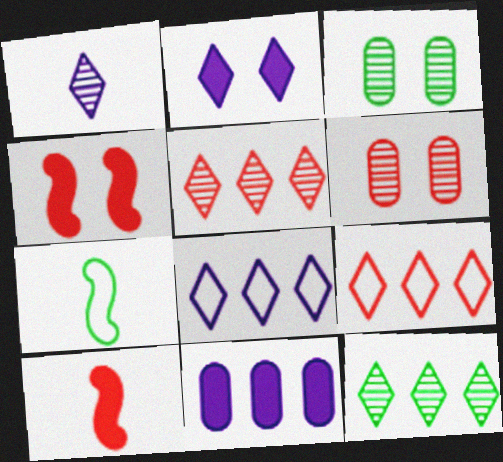[[1, 2, 8], 
[3, 8, 10], 
[6, 9, 10]]